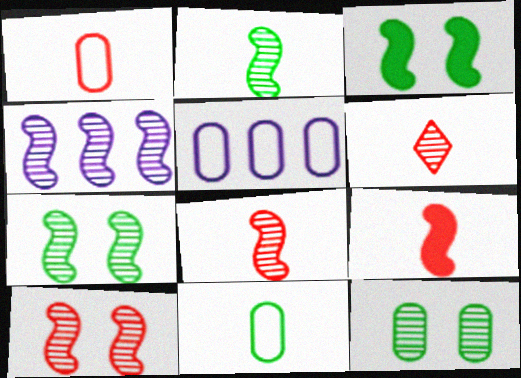[[1, 6, 9], 
[2, 4, 10], 
[3, 5, 6], 
[4, 6, 12], 
[4, 7, 8]]